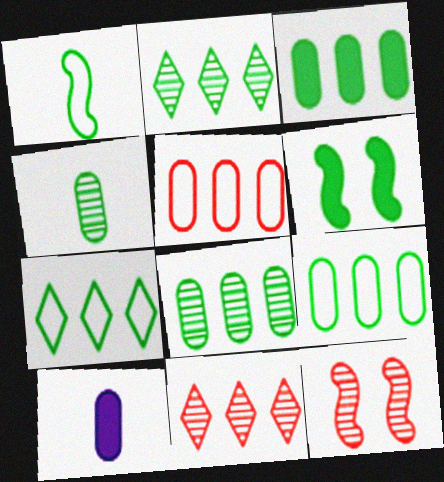[[3, 8, 9], 
[4, 6, 7], 
[7, 10, 12]]